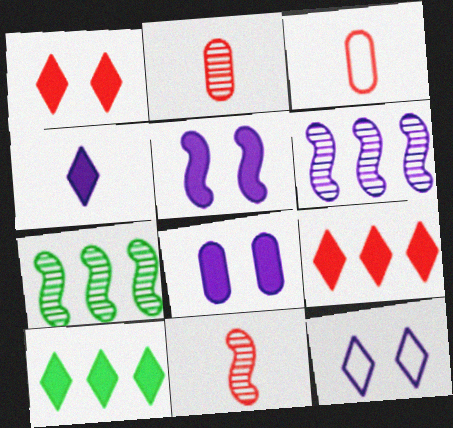[[1, 4, 10]]